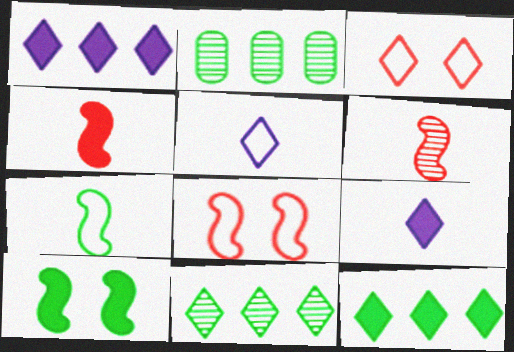[[2, 8, 9], 
[3, 9, 11]]